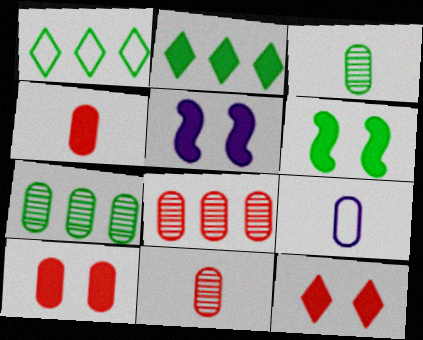[[1, 3, 6], 
[1, 5, 11], 
[2, 4, 5], 
[3, 4, 9], 
[7, 9, 10]]